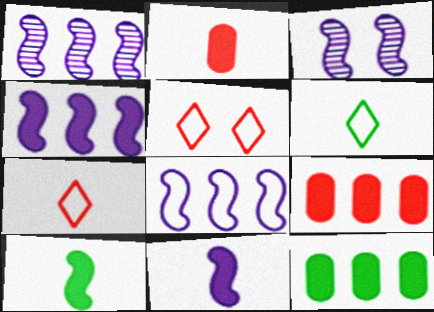[[1, 4, 8], 
[3, 6, 9], 
[3, 7, 12], 
[3, 8, 11]]